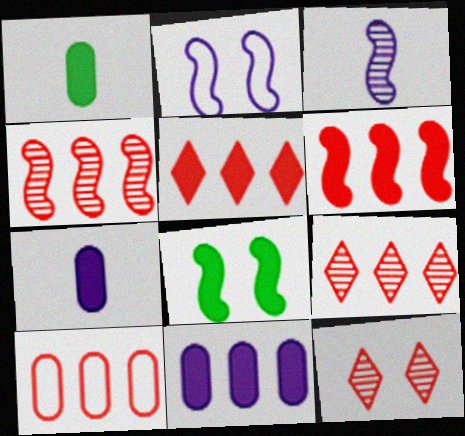[[1, 2, 9], 
[4, 5, 10], 
[5, 7, 8], 
[6, 9, 10]]